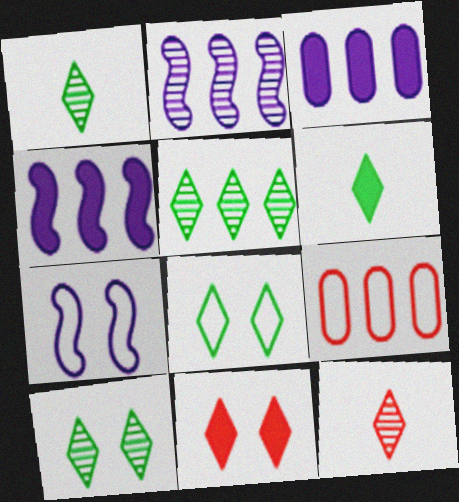[[1, 5, 10], 
[4, 5, 9], 
[5, 6, 8]]